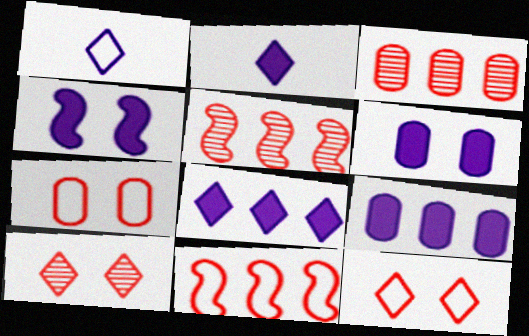[[2, 4, 9]]